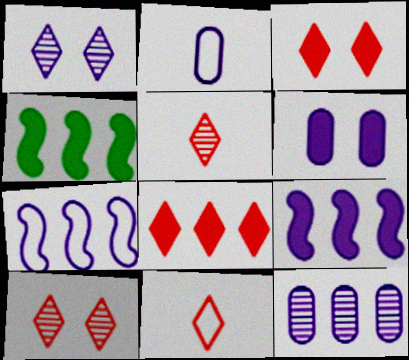[[1, 2, 9], 
[2, 4, 10], 
[2, 6, 12], 
[8, 10, 11]]